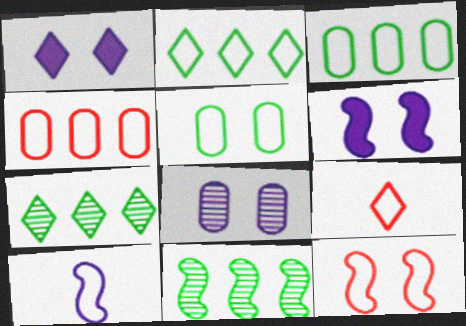[[1, 7, 9], 
[4, 9, 12]]